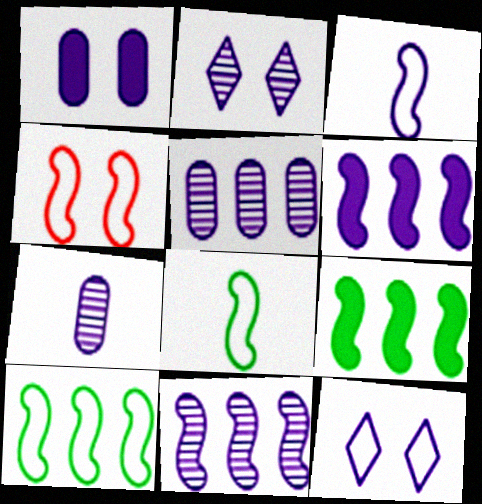[[2, 7, 11], 
[3, 4, 10], 
[6, 7, 12]]